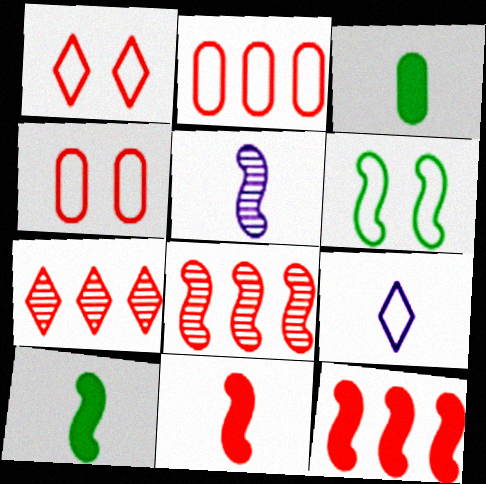[[2, 6, 9], 
[2, 7, 12], 
[4, 7, 11], 
[5, 6, 12]]